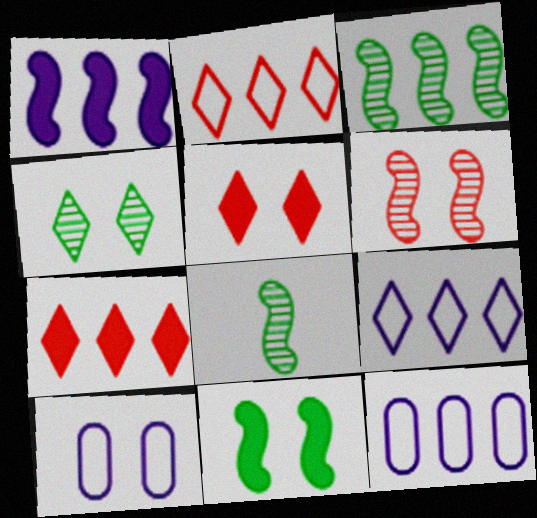[[3, 7, 12], 
[5, 8, 12], 
[7, 8, 10]]